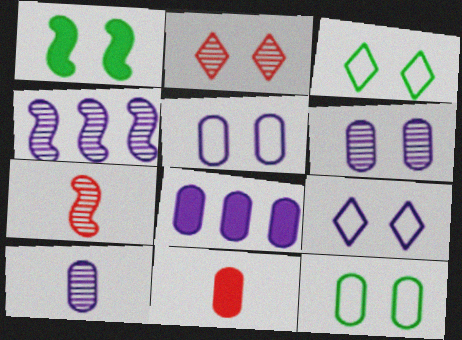[[1, 2, 5], 
[3, 4, 11], 
[3, 7, 8], 
[5, 8, 10]]